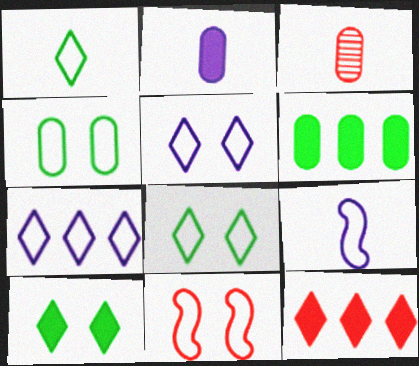[[3, 11, 12], 
[4, 5, 11]]